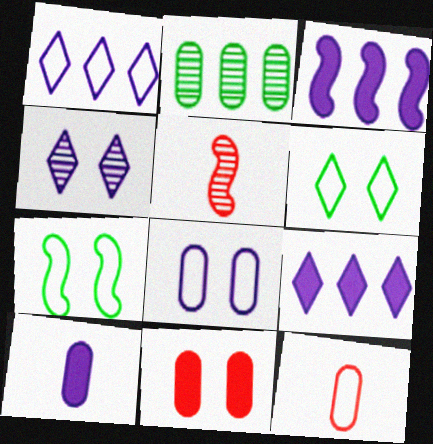[[1, 7, 12], 
[2, 4, 5], 
[3, 5, 7], 
[4, 7, 11]]